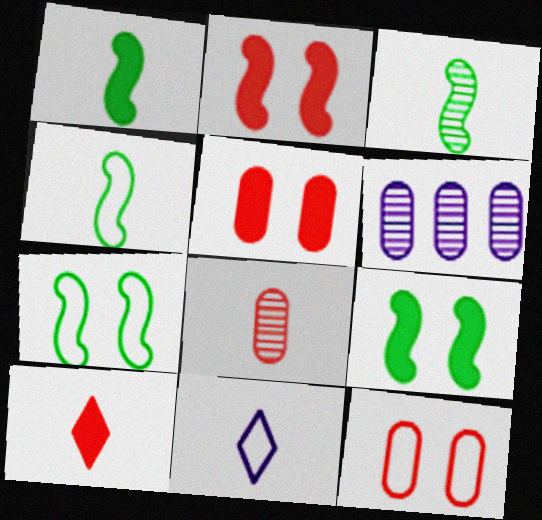[[1, 3, 4], 
[1, 8, 11], 
[6, 7, 10]]